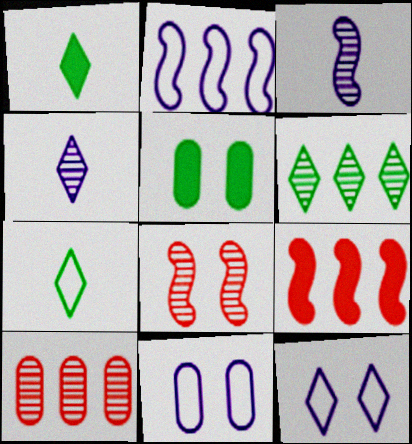[[5, 8, 12]]